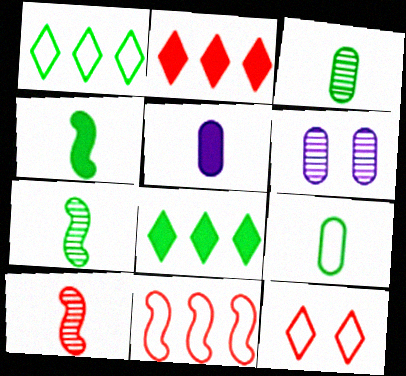[]